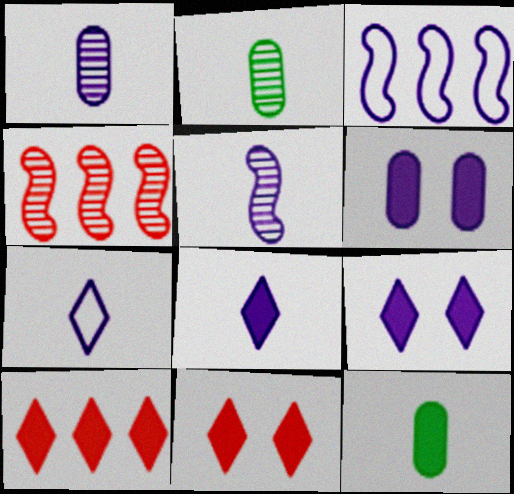[[1, 3, 9], 
[2, 3, 11]]